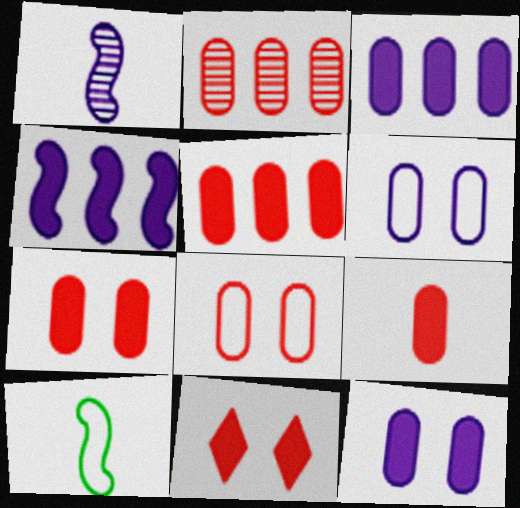[[2, 8, 9], 
[5, 7, 9]]